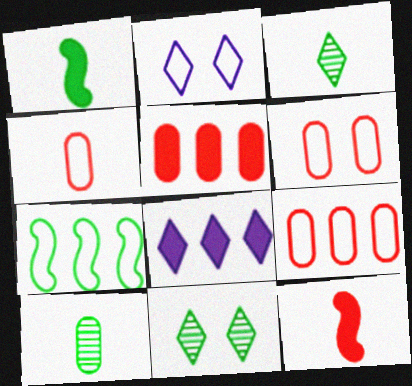[[2, 4, 7], 
[4, 6, 9]]